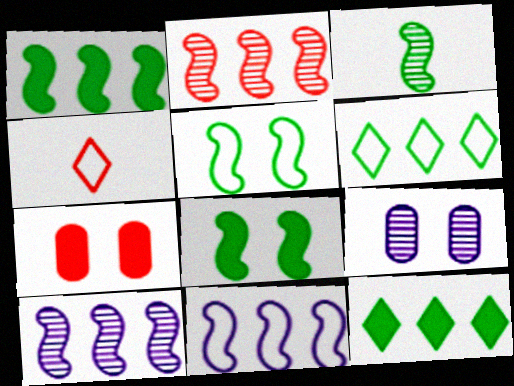[[1, 2, 11], 
[1, 3, 5], 
[1, 4, 9], 
[2, 4, 7]]